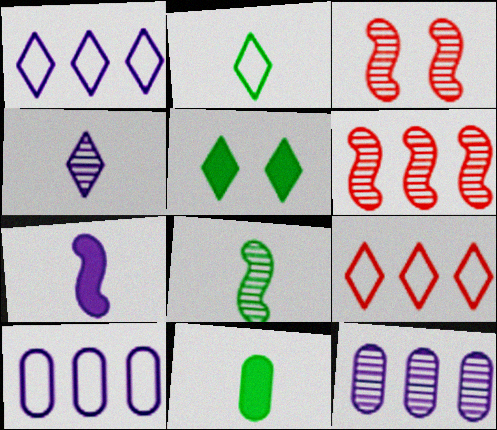[[1, 3, 11], 
[2, 8, 11], 
[4, 5, 9]]